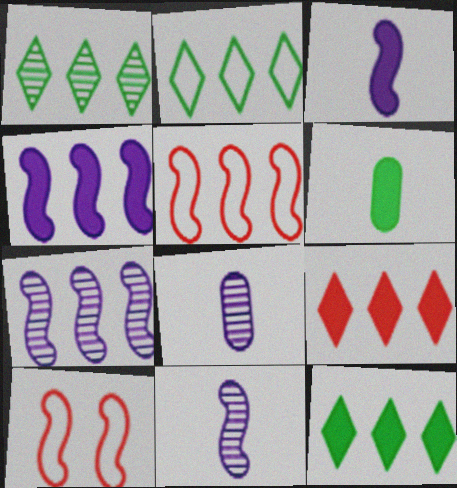[[1, 2, 12], 
[8, 10, 12]]